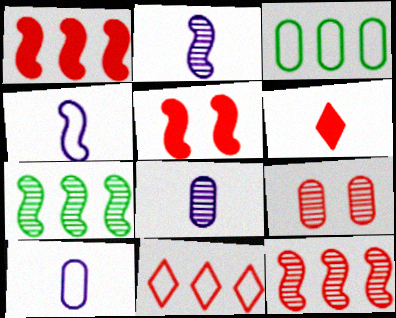[[4, 5, 7]]